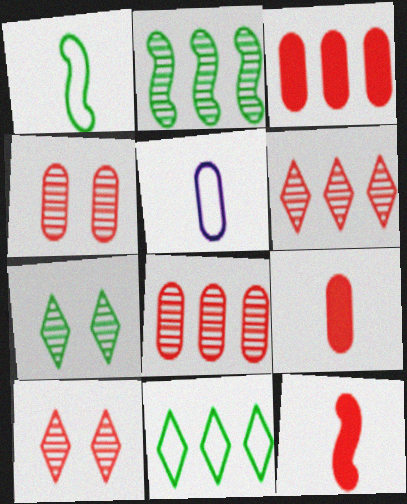[]